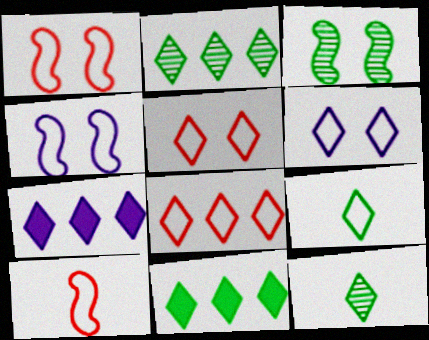[[2, 7, 8], 
[5, 7, 12], 
[6, 8, 9]]